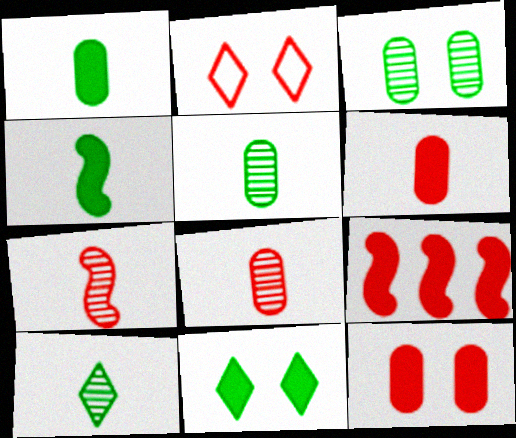[[2, 8, 9]]